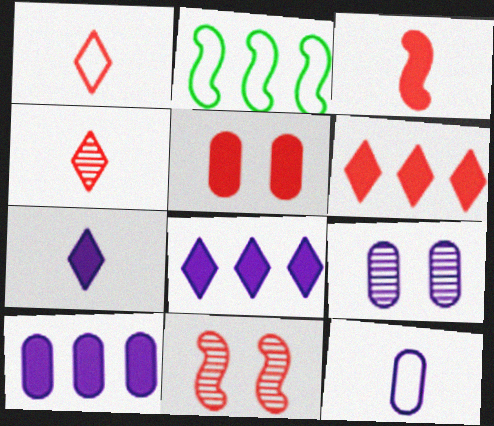[[3, 5, 6], 
[9, 10, 12]]